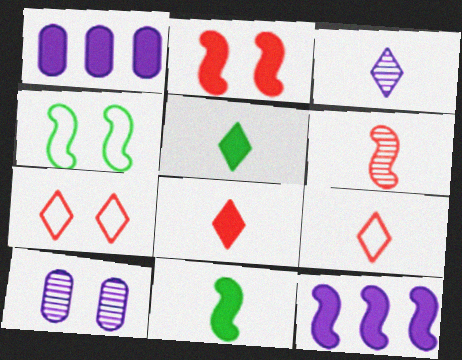[[1, 2, 5], 
[2, 11, 12], 
[3, 5, 9], 
[4, 6, 12]]